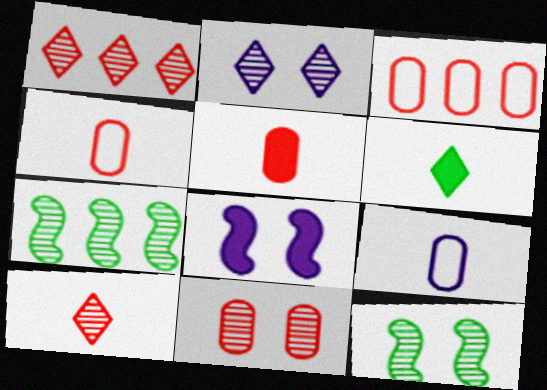[[2, 11, 12], 
[3, 5, 11]]